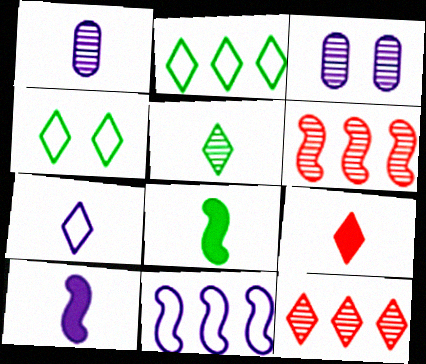[[1, 7, 10], 
[3, 5, 6], 
[5, 7, 9]]